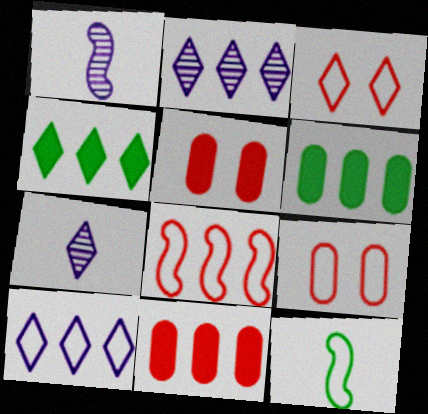[[1, 3, 6], 
[1, 4, 9], 
[2, 5, 12], 
[2, 6, 8], 
[3, 4, 7], 
[9, 10, 12]]